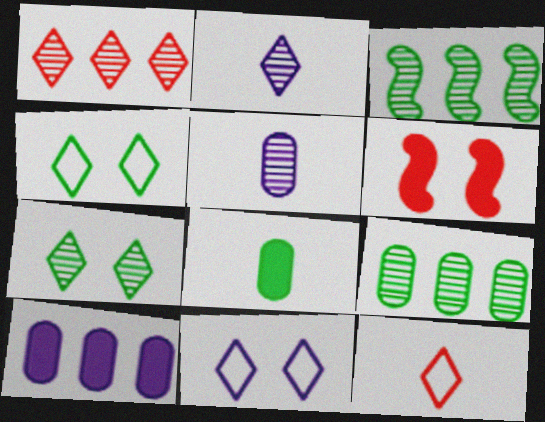[[1, 2, 7], 
[3, 4, 8]]